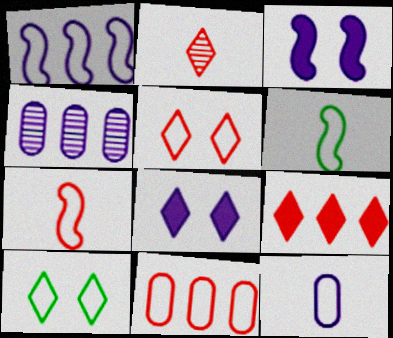[[2, 5, 9], 
[5, 7, 11]]